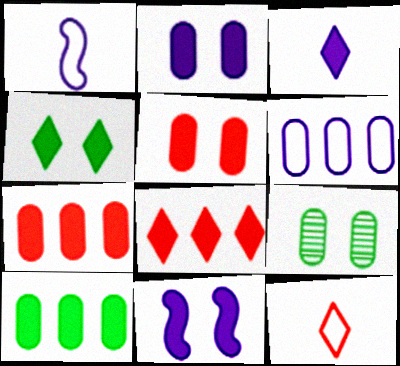[[1, 8, 9], 
[3, 4, 8], 
[4, 5, 11]]